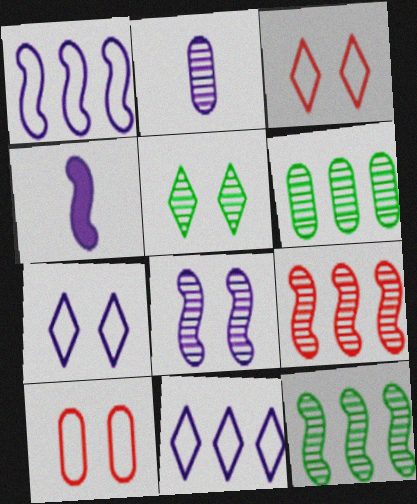[[1, 4, 8], 
[2, 5, 9], 
[3, 4, 6]]